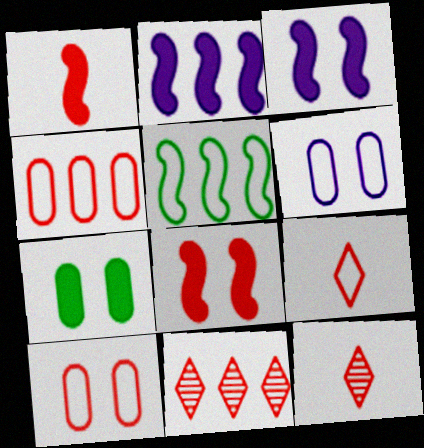[[1, 10, 11], 
[4, 8, 12], 
[5, 6, 9]]